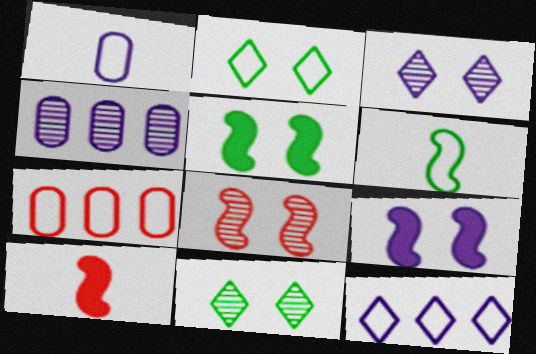[[2, 4, 10]]